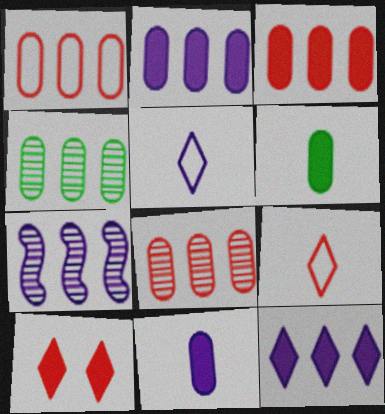[[1, 2, 4], 
[1, 3, 8]]